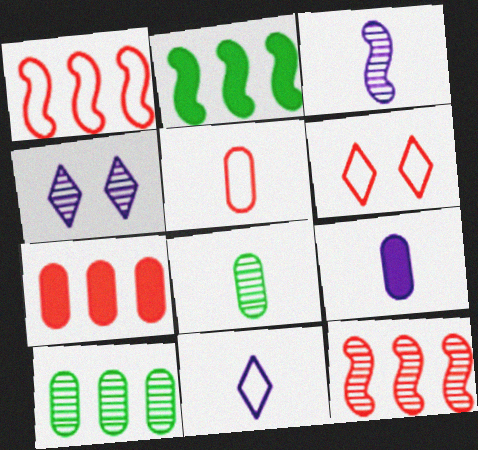[[1, 5, 6], 
[2, 4, 5], 
[3, 9, 11], 
[4, 8, 12], 
[5, 8, 9]]